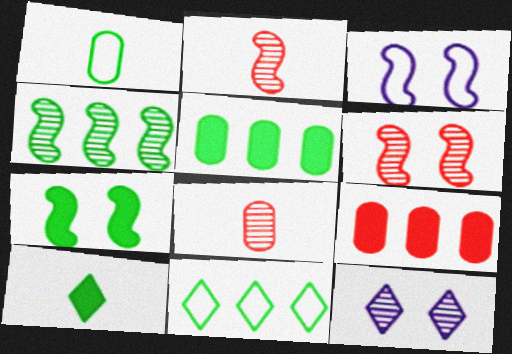[[3, 6, 7], 
[4, 5, 11], 
[4, 8, 12], 
[5, 7, 10]]